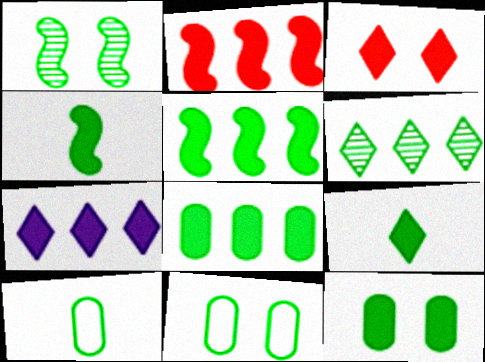[[2, 7, 8], 
[3, 7, 9], 
[4, 6, 11], 
[5, 9, 12]]